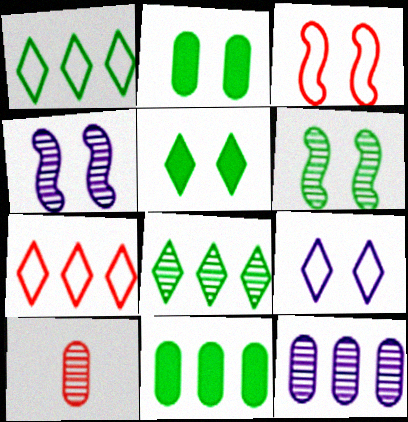[[4, 8, 10]]